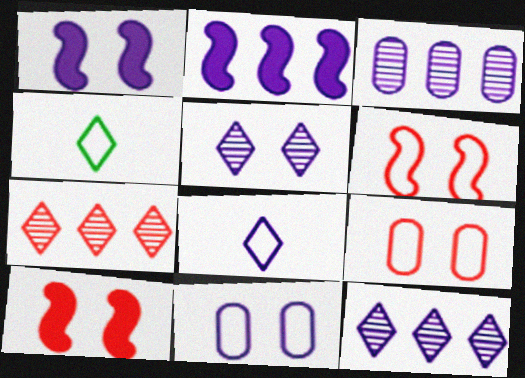[[1, 3, 8], 
[1, 5, 11], 
[3, 4, 10]]